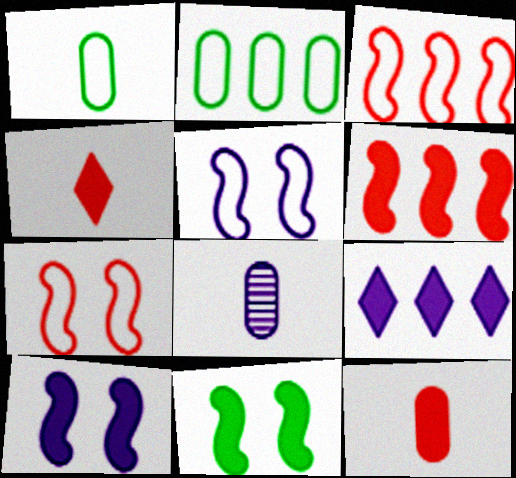[[1, 8, 12], 
[5, 8, 9], 
[9, 11, 12]]